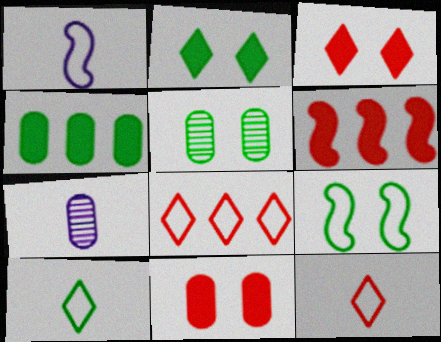[[2, 5, 9]]